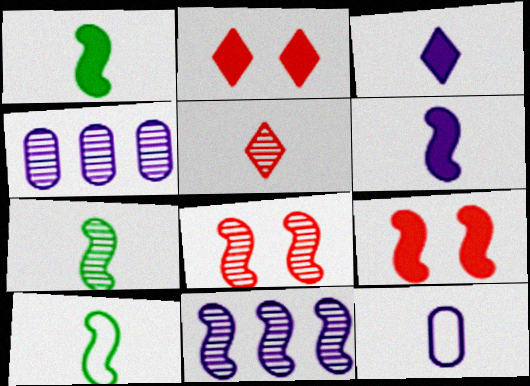[[1, 5, 12], 
[1, 7, 10], 
[2, 4, 10], 
[7, 8, 11], 
[9, 10, 11]]